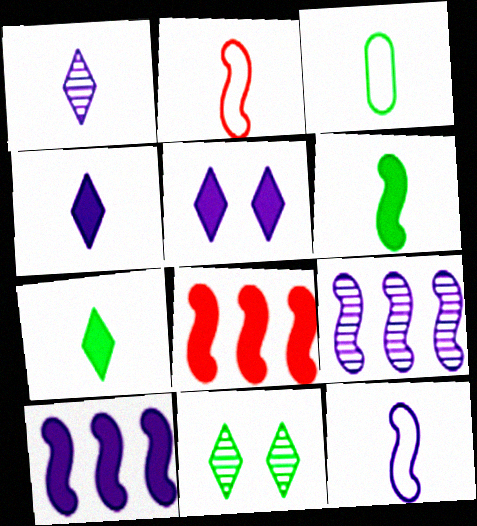[]